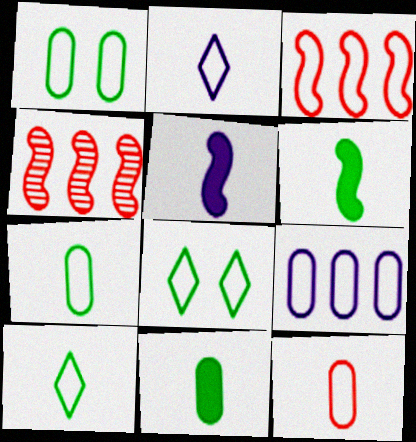[[1, 2, 3], 
[1, 9, 12]]